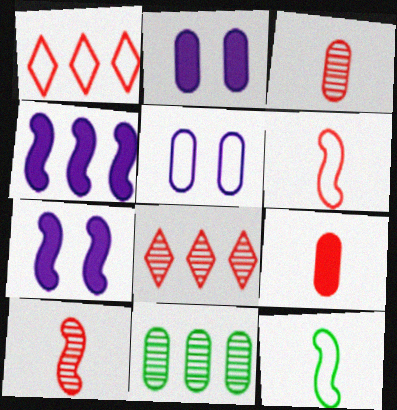[[1, 4, 11], 
[1, 5, 12], 
[2, 8, 12], 
[5, 9, 11]]